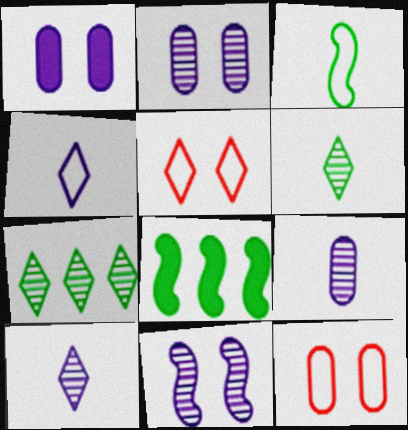[[5, 8, 9], 
[8, 10, 12]]